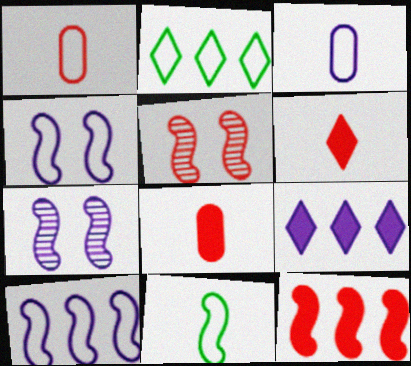[[1, 2, 4], 
[2, 7, 8], 
[3, 7, 9], 
[7, 11, 12]]